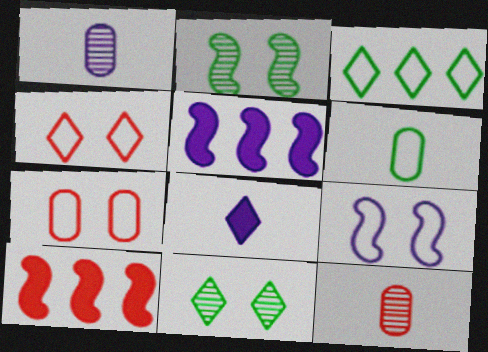[[4, 10, 12]]